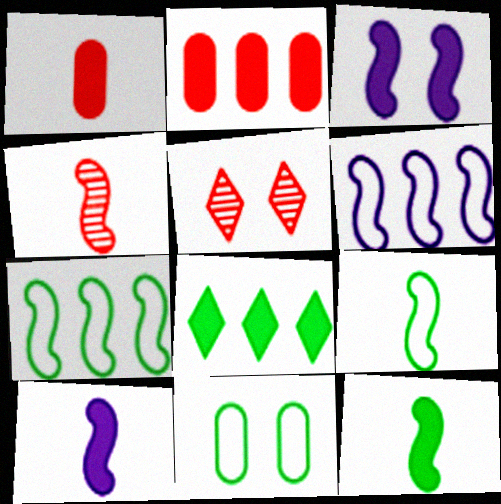[[1, 3, 8], 
[3, 4, 7], 
[3, 5, 11], 
[4, 9, 10]]